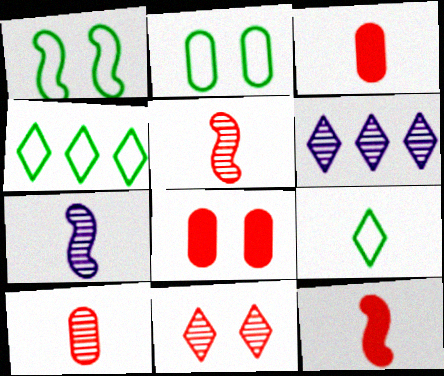[[1, 3, 6], 
[2, 6, 12], 
[3, 7, 9], 
[4, 7, 8]]